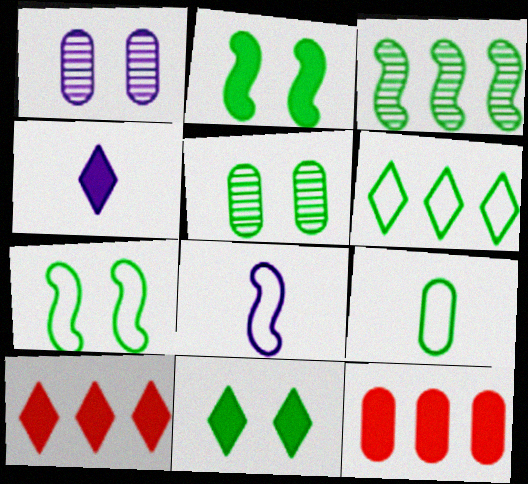[[1, 9, 12], 
[2, 4, 12], 
[3, 9, 11], 
[4, 10, 11], 
[5, 7, 11], 
[5, 8, 10], 
[6, 7, 9]]